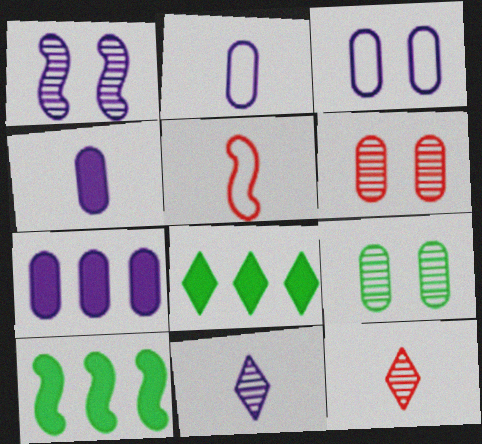[[1, 5, 10], 
[3, 10, 12]]